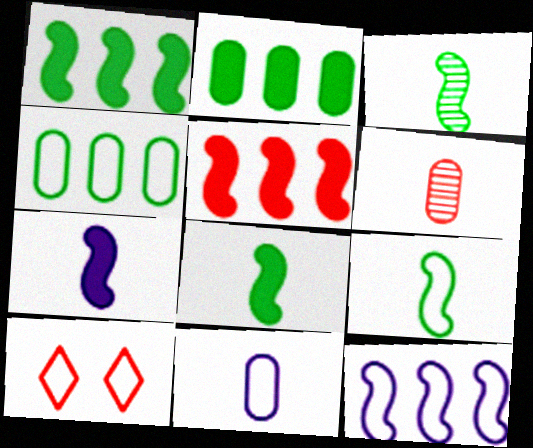[[3, 8, 9], 
[5, 6, 10]]